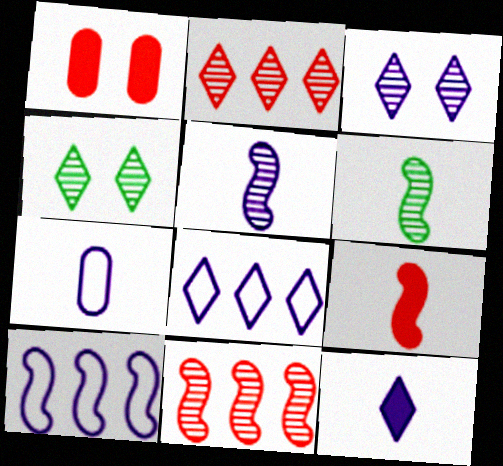[[1, 6, 8], 
[3, 8, 12], 
[5, 7, 12]]